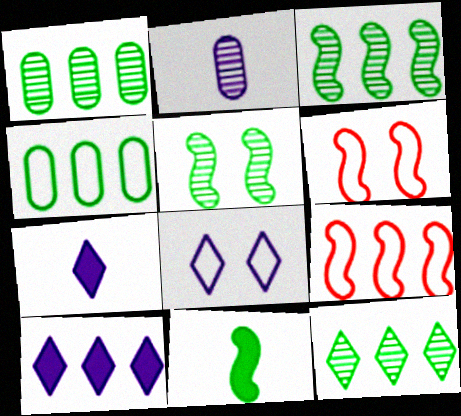[[1, 3, 12], 
[1, 6, 7], 
[1, 9, 10]]